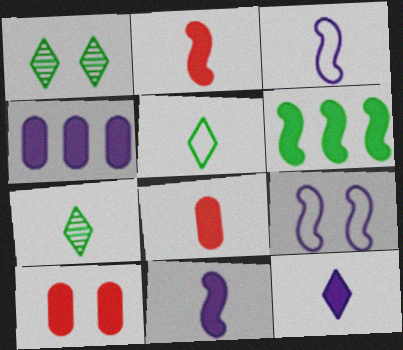[[1, 9, 10], 
[3, 7, 8], 
[6, 10, 12]]